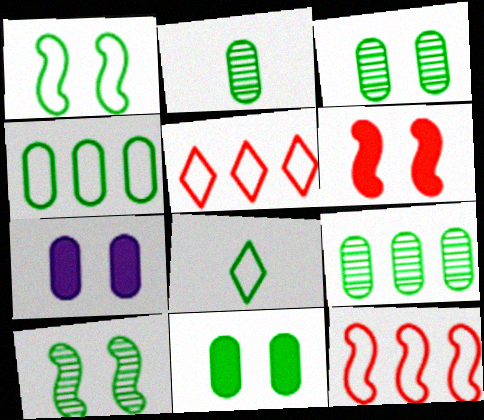[[1, 4, 8], 
[2, 3, 9], 
[2, 4, 11]]